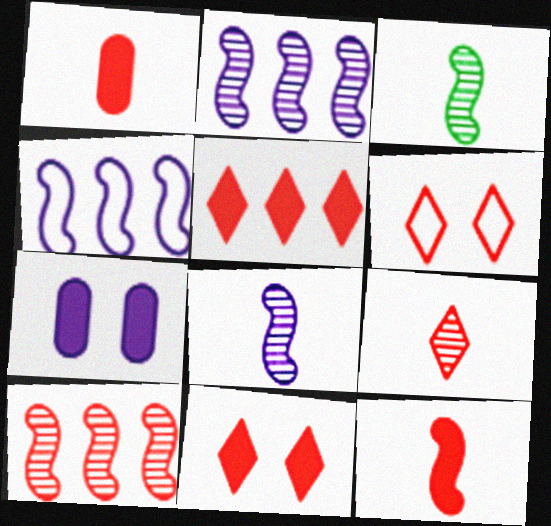[[1, 6, 10], 
[5, 6, 9]]